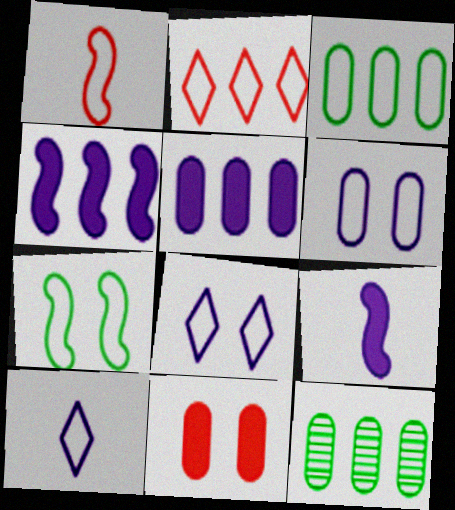[[1, 3, 8], 
[2, 4, 12]]